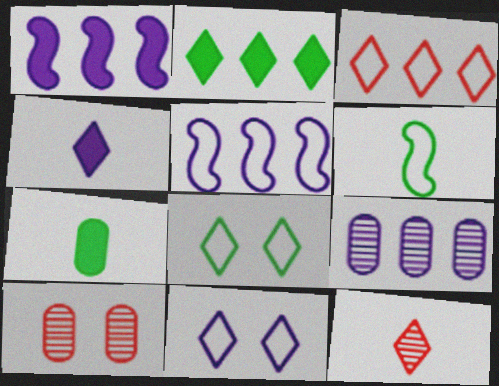[[2, 11, 12]]